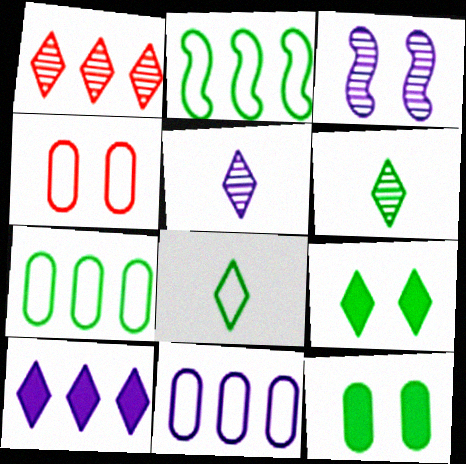[[2, 6, 12], 
[3, 4, 9]]